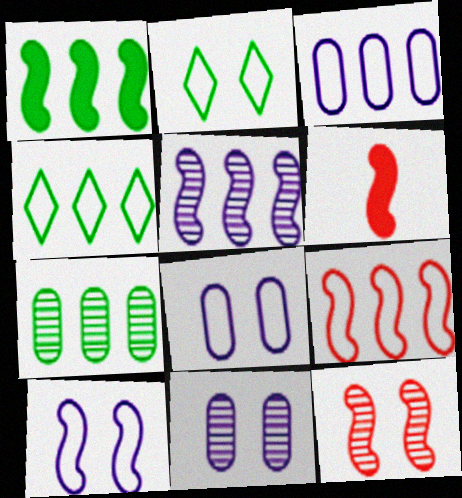[[1, 4, 7], 
[1, 5, 9], 
[3, 4, 9], 
[4, 6, 11], 
[6, 9, 12]]